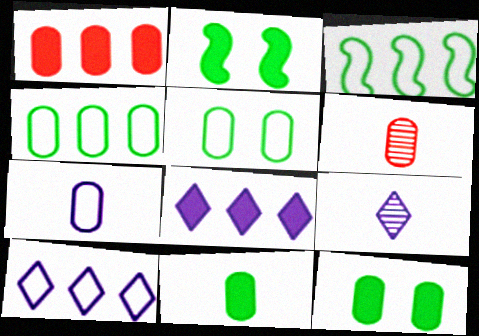[[2, 6, 10], 
[6, 7, 11]]